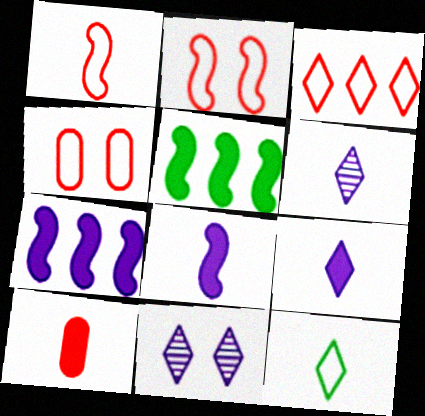[[1, 3, 4], 
[4, 5, 6]]